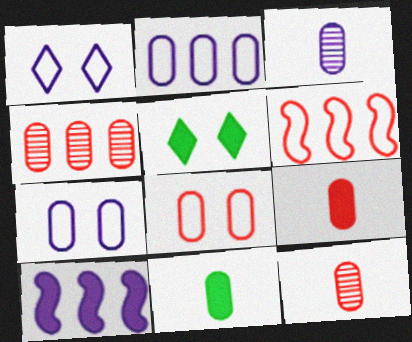[[1, 3, 10], 
[3, 5, 6], 
[4, 7, 11], 
[4, 8, 9], 
[5, 9, 10]]